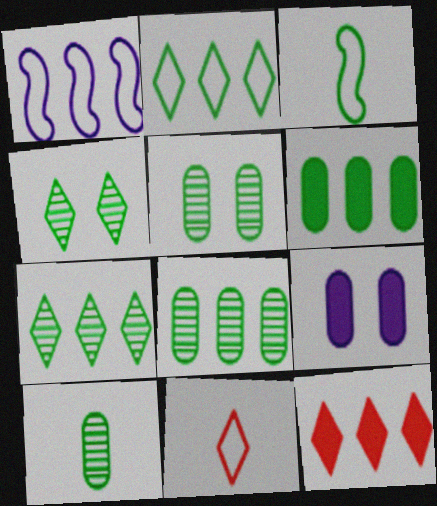[[1, 8, 12], 
[3, 4, 6], 
[5, 8, 10]]